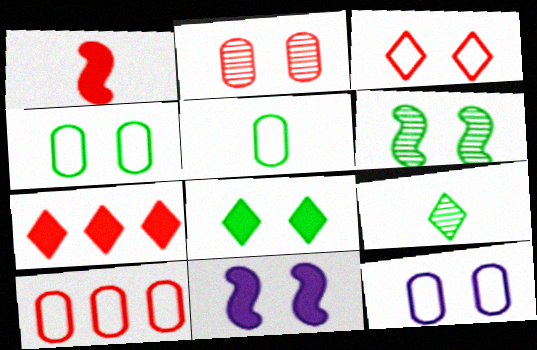[[4, 6, 8], 
[5, 10, 12], 
[9, 10, 11]]